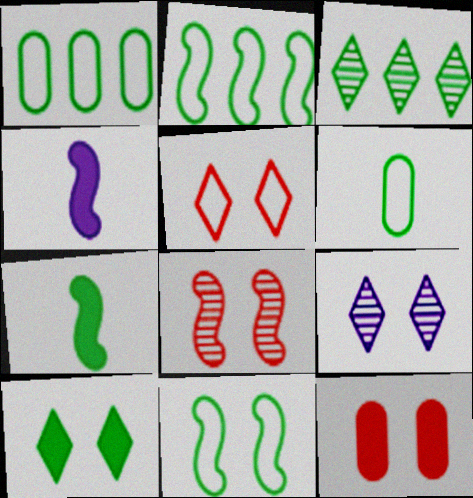[[2, 4, 8], 
[5, 8, 12], 
[5, 9, 10], 
[9, 11, 12]]